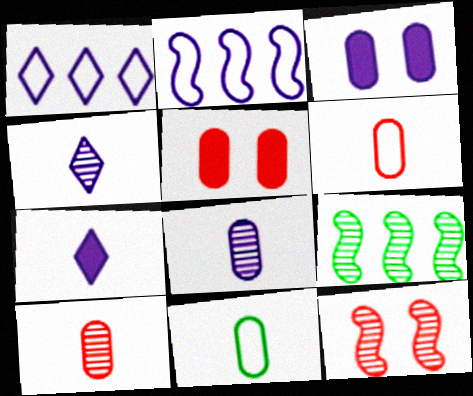[[2, 3, 4]]